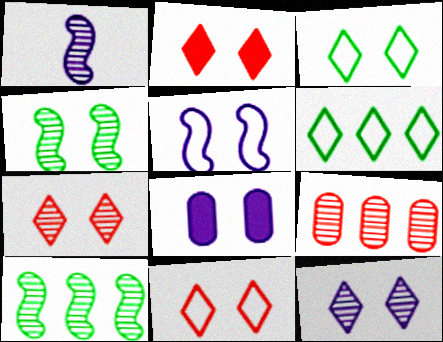[[2, 3, 12], 
[2, 7, 11], 
[4, 8, 11], 
[5, 8, 12]]